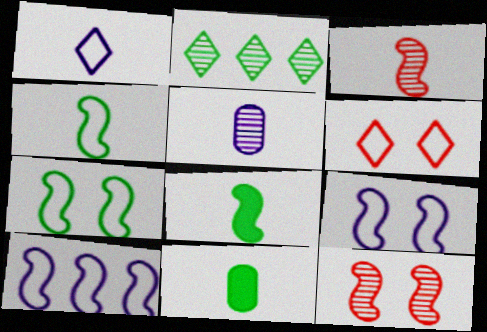[[1, 3, 11], 
[2, 5, 12], 
[2, 7, 11], 
[8, 10, 12]]